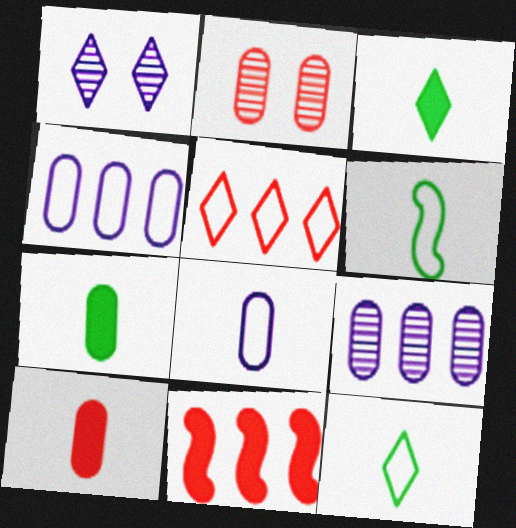[[1, 3, 5], 
[2, 4, 7]]